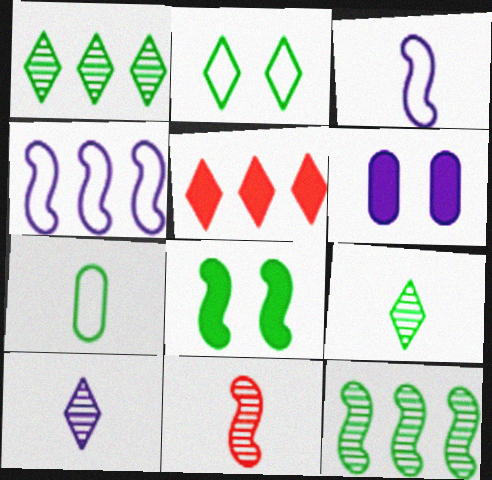[[1, 7, 8], 
[2, 5, 10], 
[4, 6, 10], 
[4, 8, 11]]